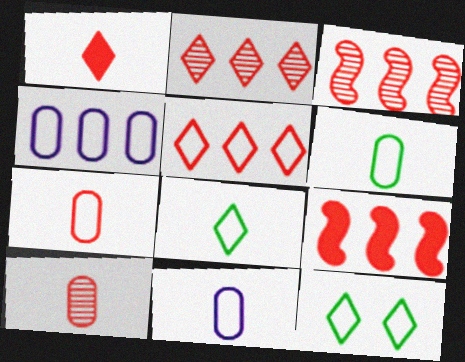[[6, 7, 11]]